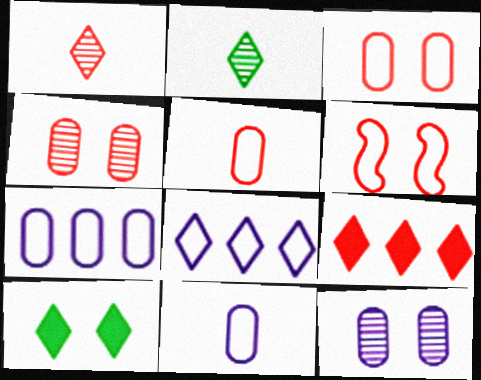[[1, 8, 10], 
[6, 10, 12]]